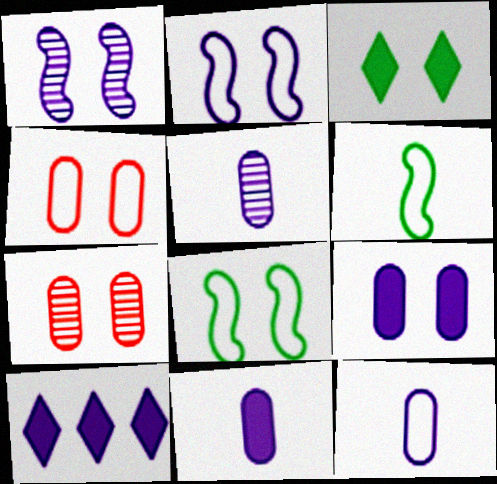[[1, 3, 4], 
[1, 10, 12], 
[2, 3, 7], 
[2, 5, 10], 
[5, 11, 12], 
[6, 7, 10]]